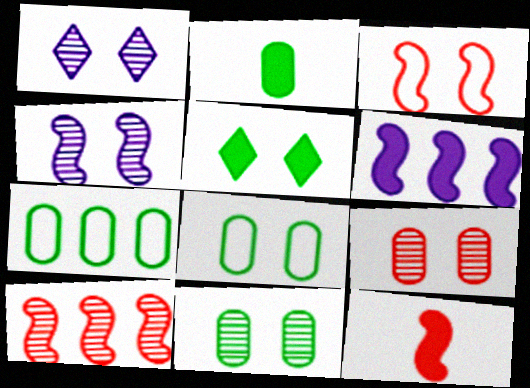[[1, 7, 12], 
[2, 7, 11], 
[3, 10, 12]]